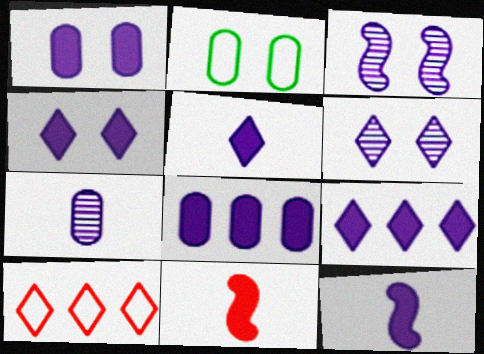[[1, 9, 12], 
[4, 5, 9], 
[4, 8, 12]]